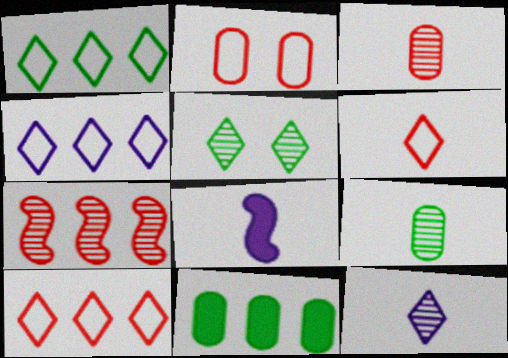[[1, 4, 10], 
[4, 7, 11], 
[6, 8, 9]]